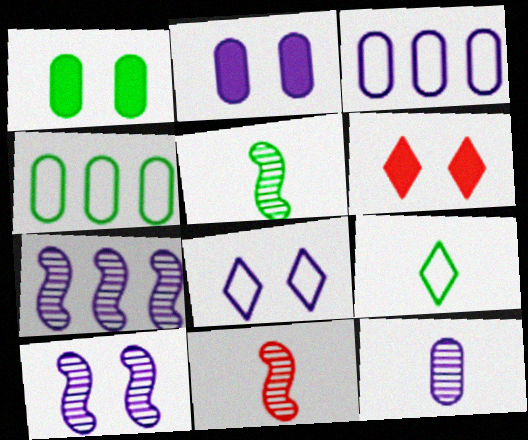[[2, 3, 12], 
[2, 8, 10], 
[3, 5, 6]]